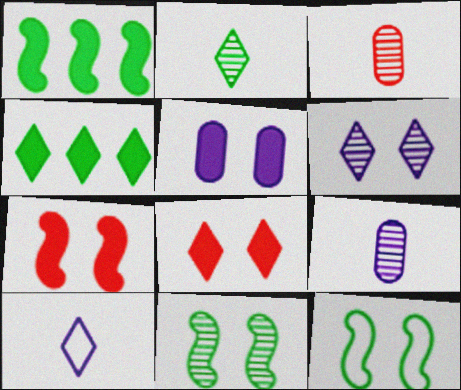[]